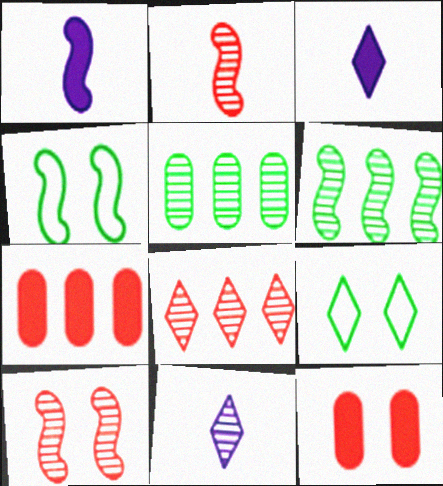[[3, 8, 9], 
[4, 7, 11], 
[5, 10, 11]]